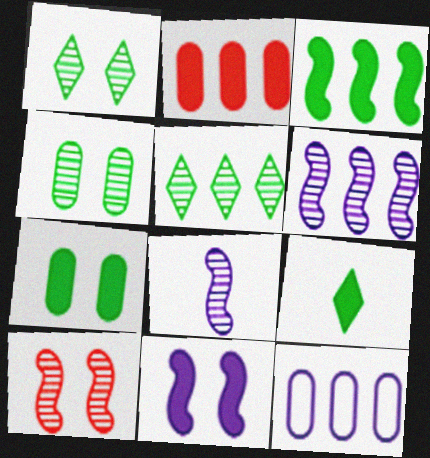[[2, 9, 11], 
[3, 7, 9], 
[9, 10, 12]]